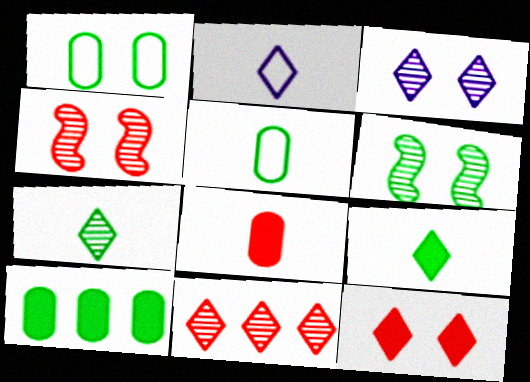[[2, 4, 10], 
[3, 7, 11]]